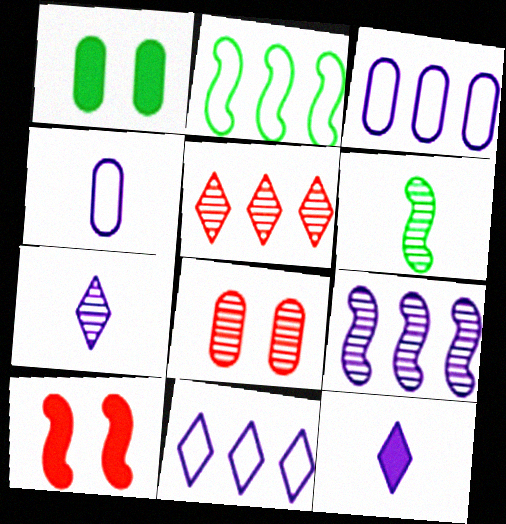[[2, 8, 12]]